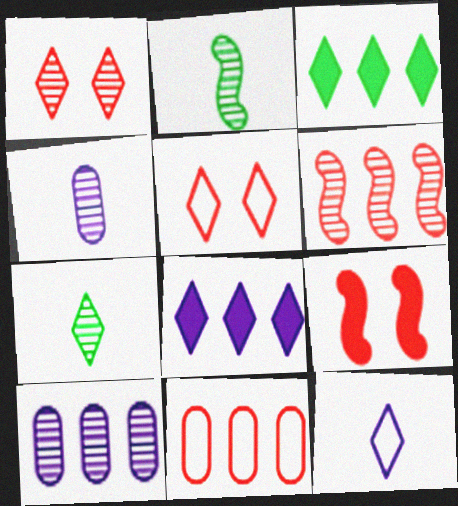[[1, 2, 10], 
[1, 3, 12], 
[5, 7, 8]]